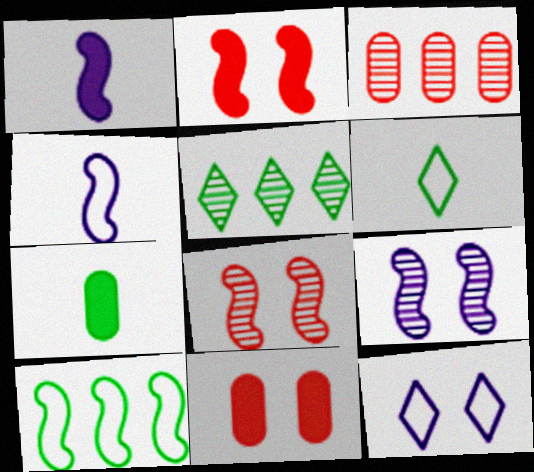[[1, 8, 10], 
[4, 5, 11]]